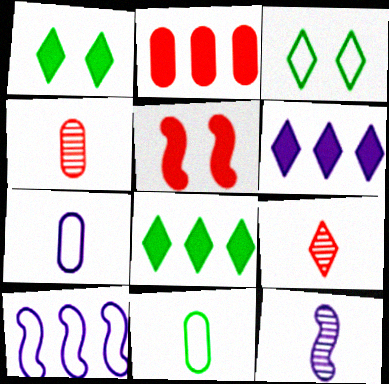[[1, 4, 10], 
[2, 3, 12], 
[3, 6, 9]]